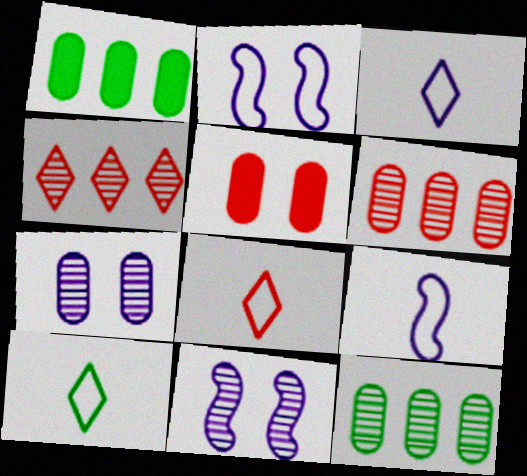[[1, 8, 11], 
[3, 8, 10]]